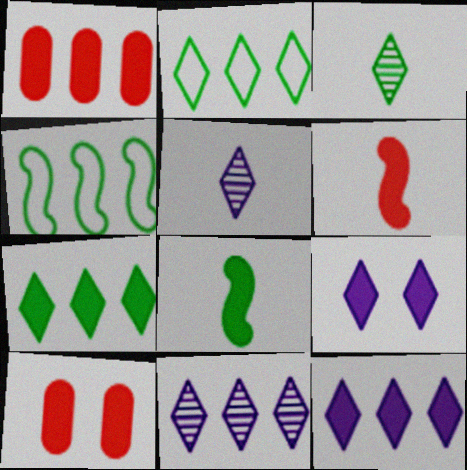[[1, 4, 11], 
[1, 8, 9], 
[4, 5, 10], 
[8, 10, 12]]